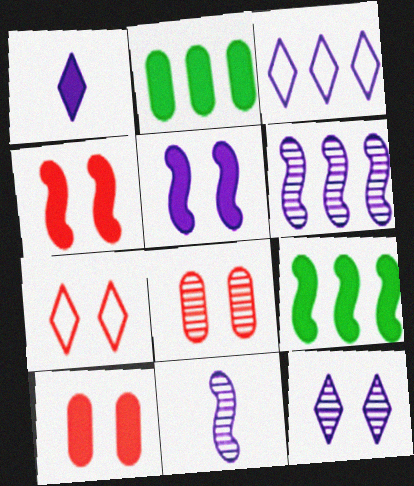[[1, 2, 4], 
[1, 3, 12], 
[1, 9, 10], 
[2, 7, 11], 
[4, 7, 8]]